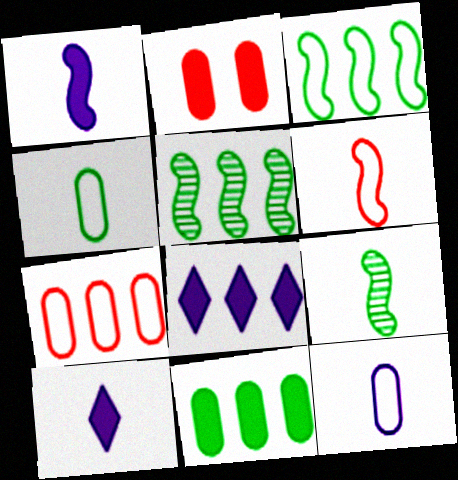[[1, 6, 9], 
[5, 7, 8]]